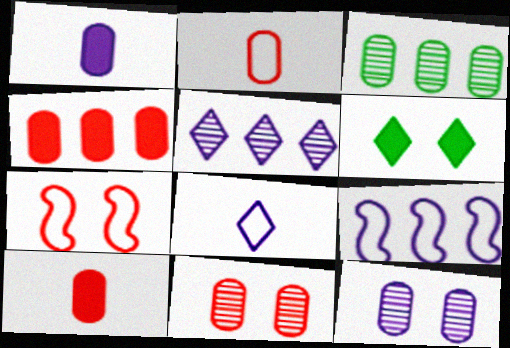[[2, 4, 11], 
[6, 7, 12]]